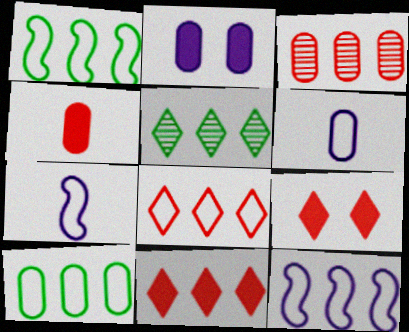[[8, 10, 12]]